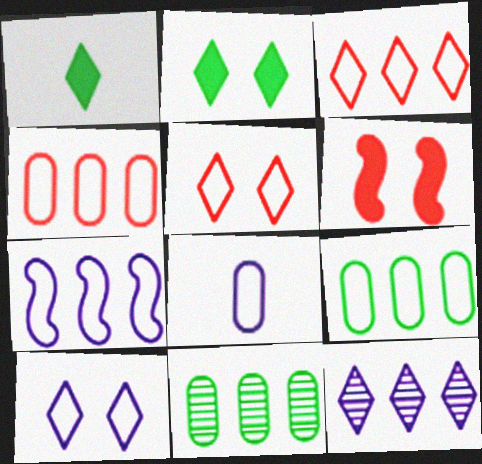[[1, 5, 12], 
[3, 7, 9], 
[7, 8, 10]]